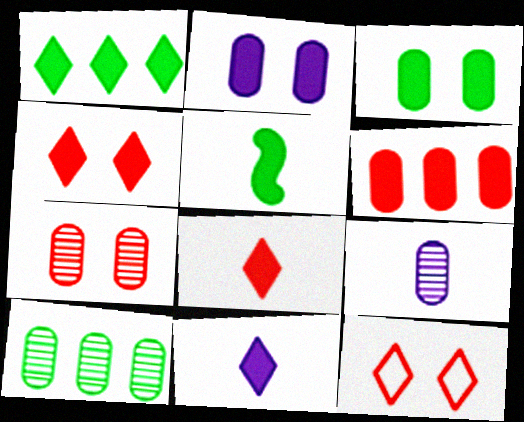[[1, 3, 5], 
[1, 4, 11], 
[7, 9, 10]]